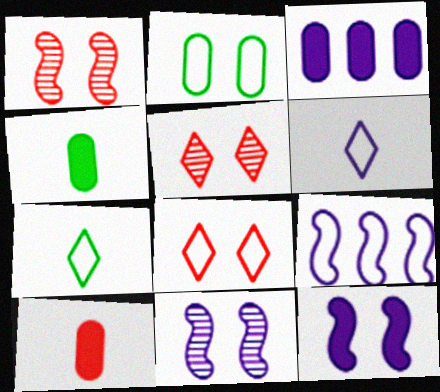[[1, 3, 7], 
[2, 5, 12], 
[3, 6, 11], 
[4, 5, 9]]